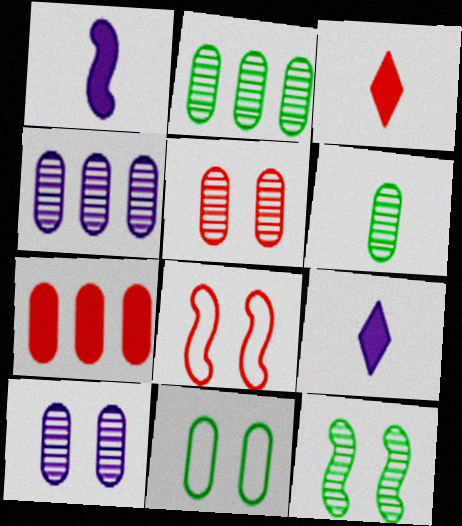[[2, 8, 9], 
[4, 5, 6]]